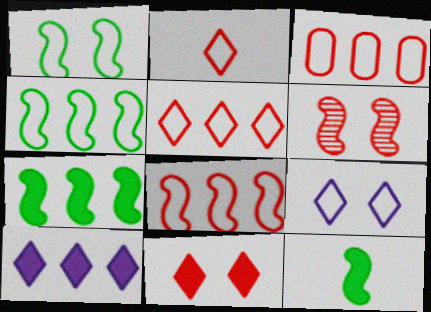[[3, 5, 8]]